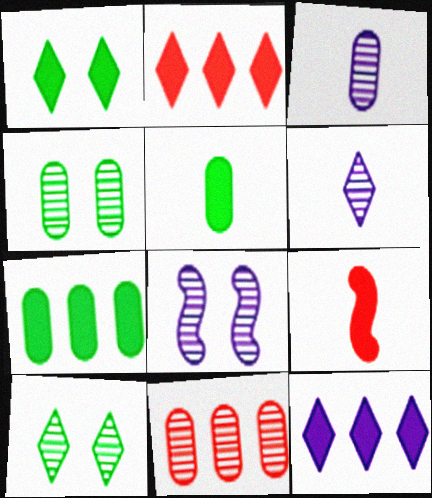[[3, 4, 11]]